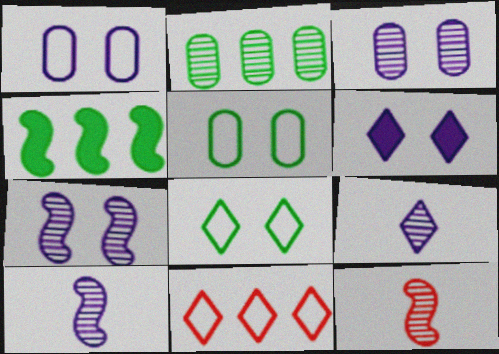[[1, 6, 7]]